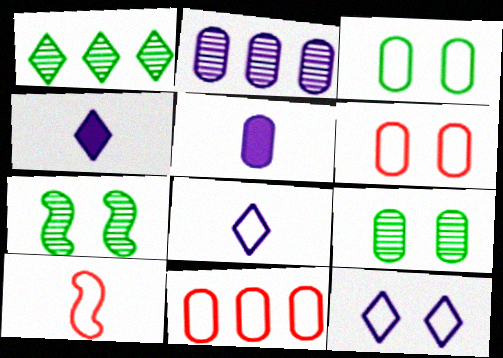[[4, 7, 11], 
[5, 9, 11]]